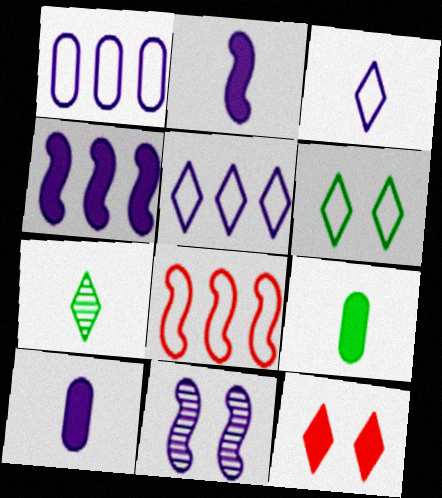[[4, 9, 12], 
[5, 7, 12], 
[5, 10, 11]]